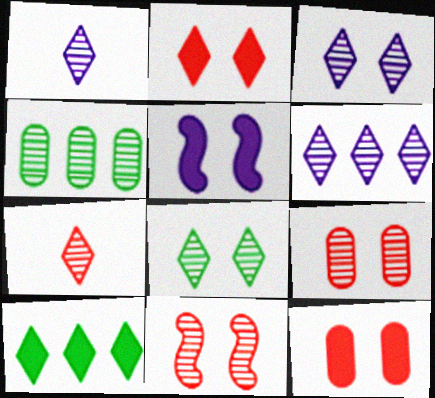[[1, 3, 6], 
[1, 4, 11], 
[6, 7, 8]]